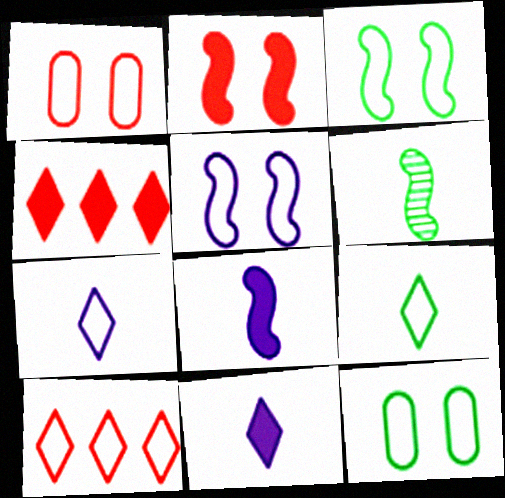[]